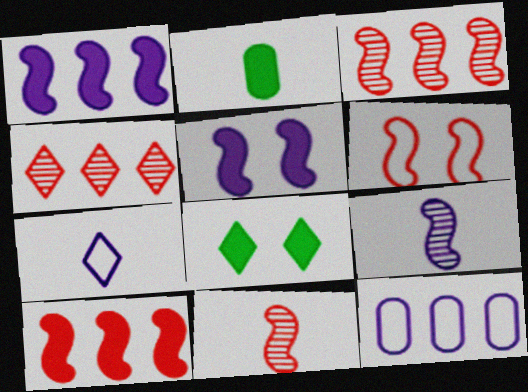[[2, 7, 11], 
[4, 7, 8], 
[6, 10, 11], 
[8, 11, 12]]